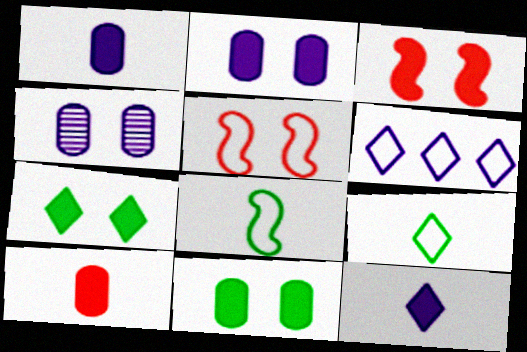[[2, 3, 7], 
[4, 5, 7]]